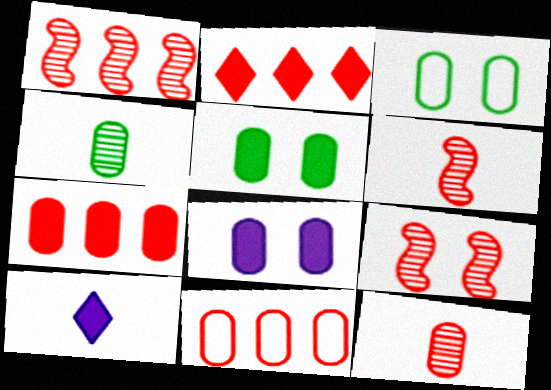[[1, 2, 11], 
[1, 3, 10], 
[1, 6, 9], 
[4, 8, 11]]